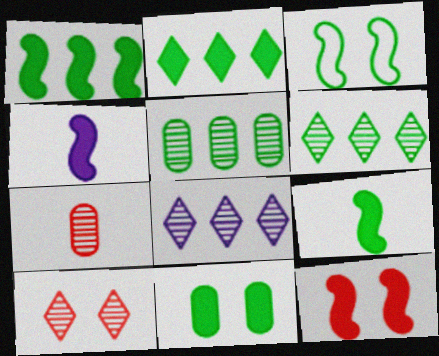[[1, 4, 12], 
[2, 9, 11]]